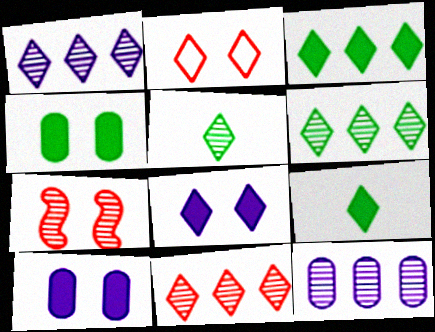[[1, 2, 9], 
[1, 6, 11], 
[5, 7, 12]]